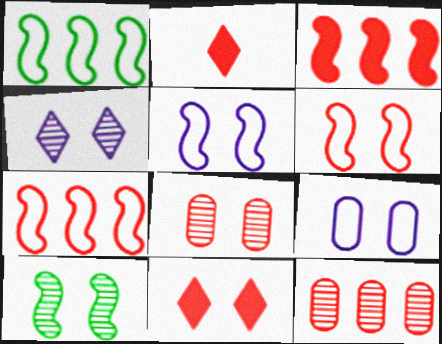[[2, 6, 12], 
[2, 7, 8], 
[4, 8, 10], 
[6, 8, 11], 
[9, 10, 11]]